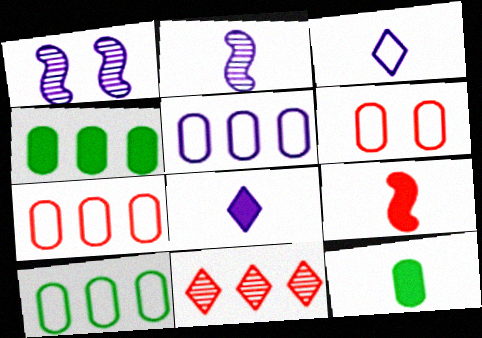[[1, 5, 8], 
[5, 7, 10], 
[6, 9, 11], 
[8, 9, 12]]